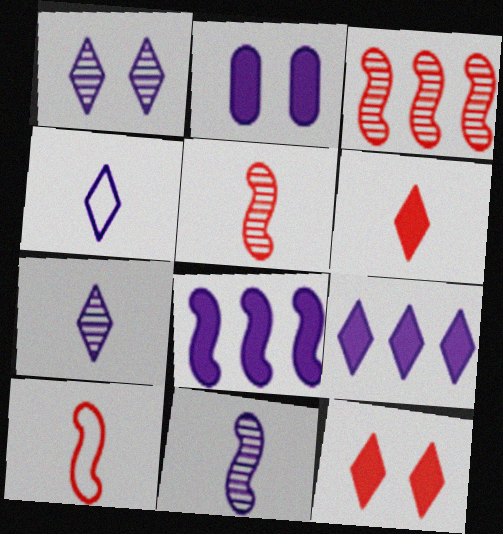[[1, 4, 9]]